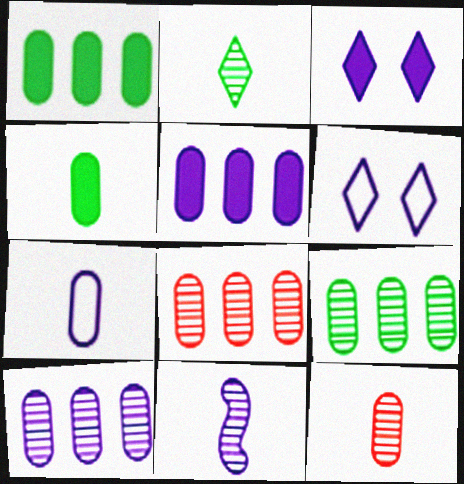[[2, 11, 12], 
[4, 7, 12], 
[5, 6, 11], 
[8, 9, 10]]